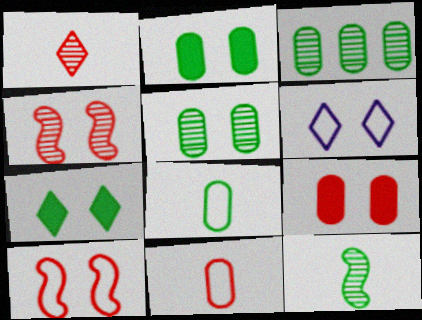[[2, 3, 8], 
[2, 4, 6]]